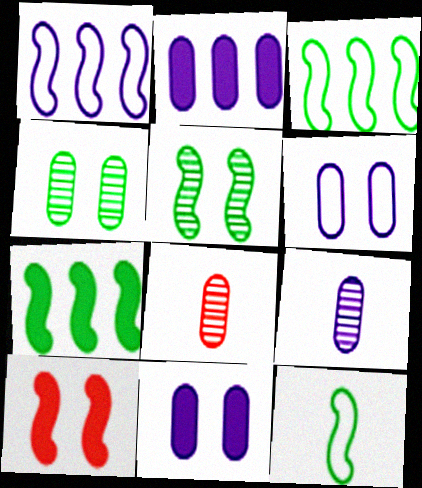[[2, 6, 9], 
[5, 7, 12]]